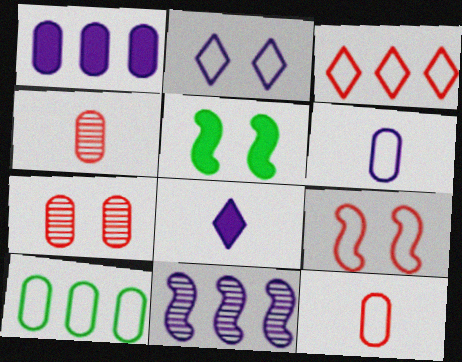[[2, 5, 7], 
[3, 9, 12]]